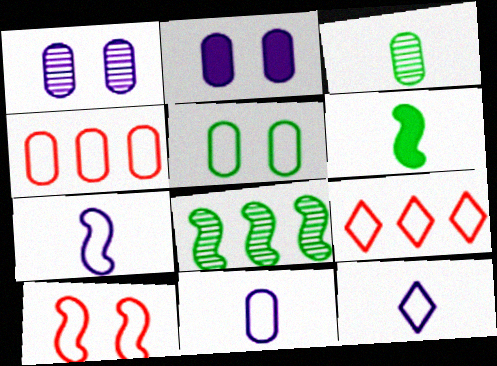[[1, 6, 9], 
[2, 3, 4], 
[4, 5, 11], 
[5, 7, 9], 
[7, 11, 12]]